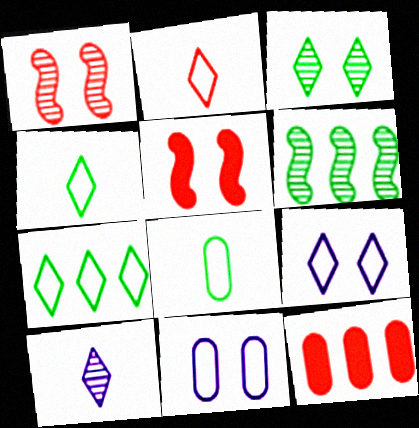[[1, 2, 12], 
[2, 7, 9], 
[3, 5, 11]]